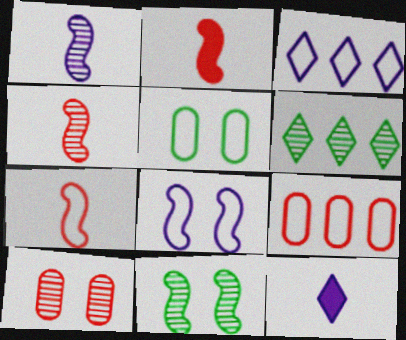[[1, 6, 10], 
[2, 4, 7], 
[3, 5, 7], 
[9, 11, 12]]